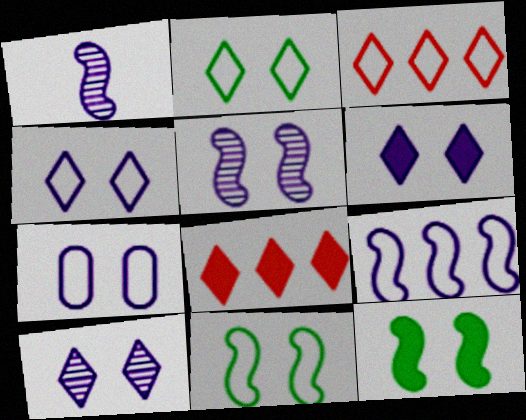[[4, 6, 10], 
[5, 6, 7]]